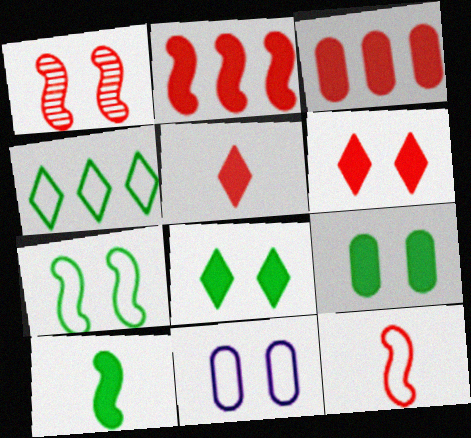[[1, 2, 12], 
[1, 8, 11], 
[4, 11, 12]]